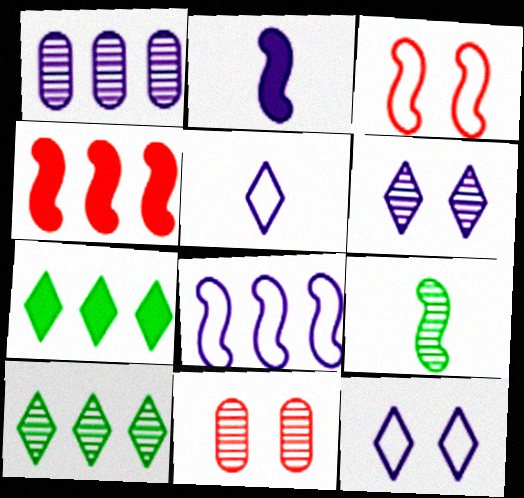[[1, 2, 12]]